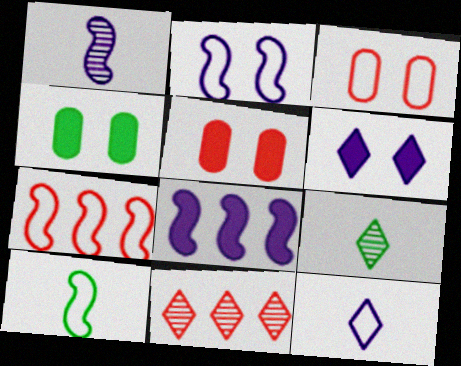[[1, 2, 8], 
[2, 7, 10], 
[3, 8, 9]]